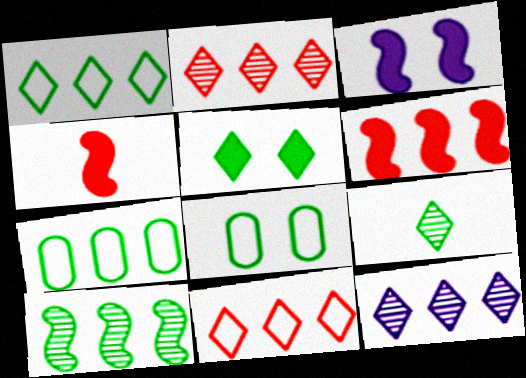[[1, 5, 9], 
[4, 8, 12], 
[6, 7, 12]]